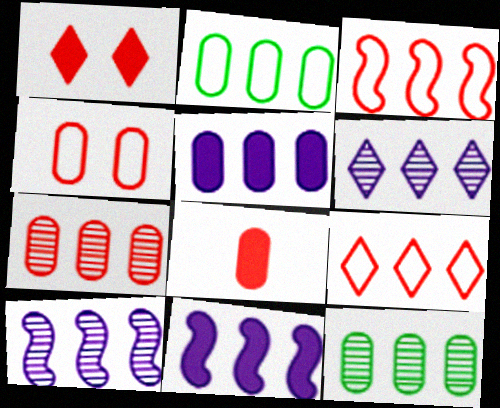[[2, 5, 7], 
[4, 7, 8], 
[9, 11, 12]]